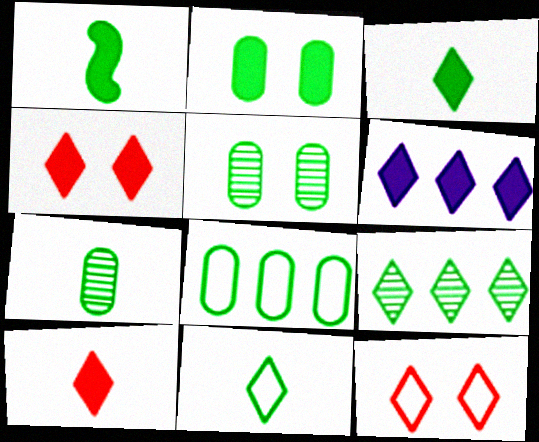[[1, 7, 11], 
[2, 7, 8], 
[3, 4, 6]]